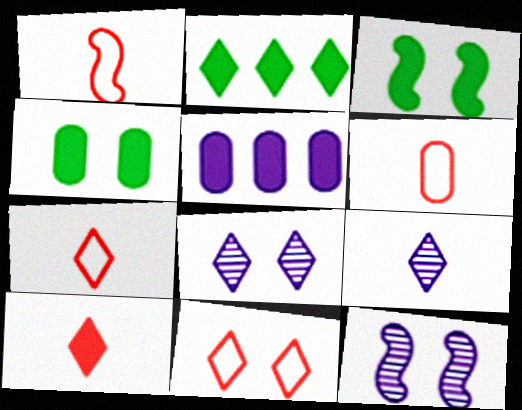[[1, 6, 7], 
[2, 6, 12], 
[2, 7, 8], 
[2, 9, 11], 
[3, 5, 10], 
[4, 11, 12]]